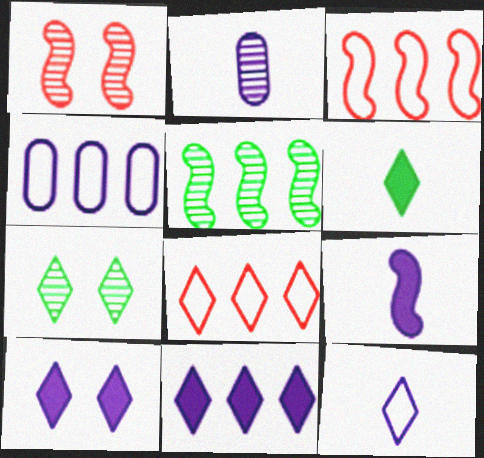[[1, 4, 6], 
[2, 9, 12]]